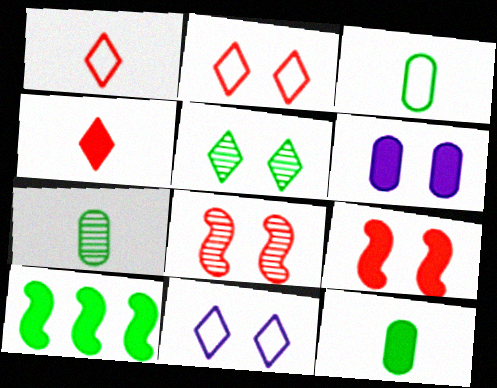[[3, 5, 10], 
[3, 7, 12], 
[4, 6, 10]]